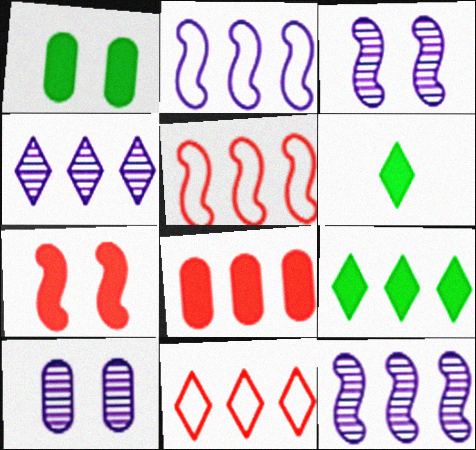[[4, 9, 11], 
[5, 6, 10]]